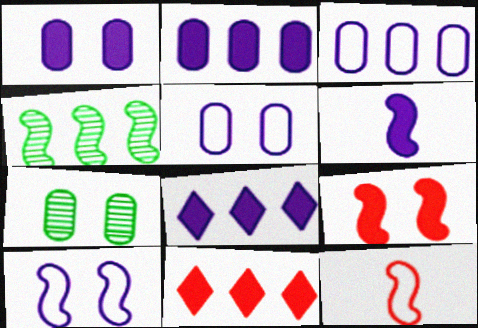[[1, 6, 8], 
[3, 4, 11], 
[7, 8, 12]]